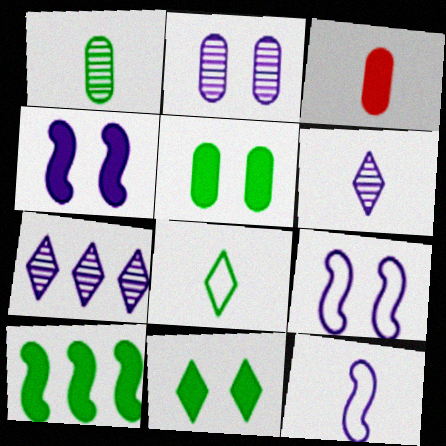[]